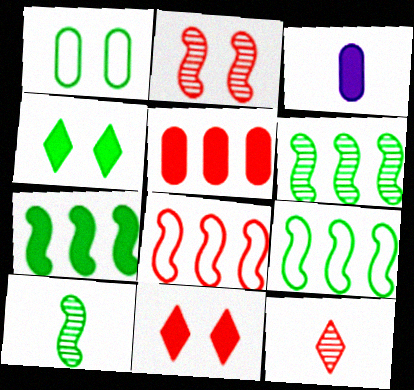[[3, 7, 11], 
[6, 7, 9]]